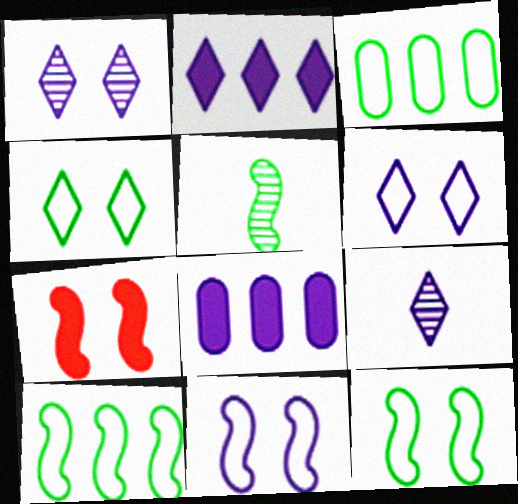[[2, 6, 9], 
[3, 7, 9], 
[8, 9, 11]]